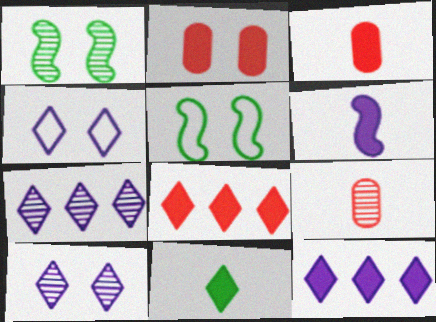[[1, 2, 4], 
[1, 7, 9], 
[2, 5, 10], 
[3, 5, 7], 
[3, 6, 11], 
[5, 9, 12]]